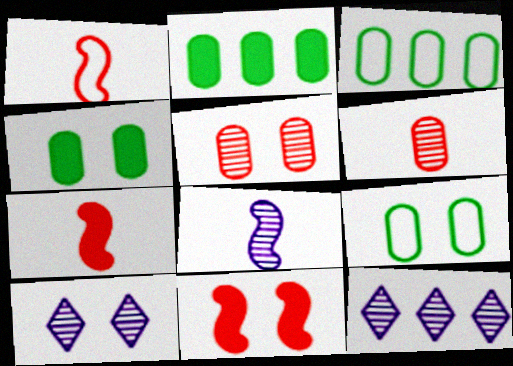[[1, 2, 10], 
[1, 4, 12], 
[3, 7, 10], 
[7, 9, 12], 
[9, 10, 11]]